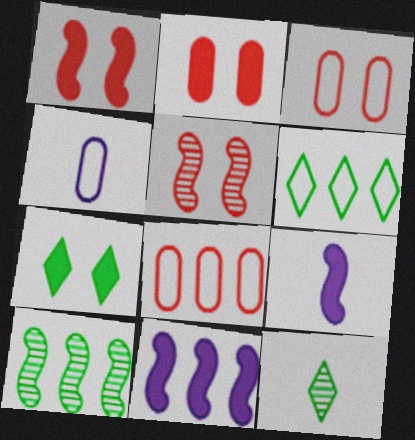[[3, 11, 12], 
[6, 7, 12]]